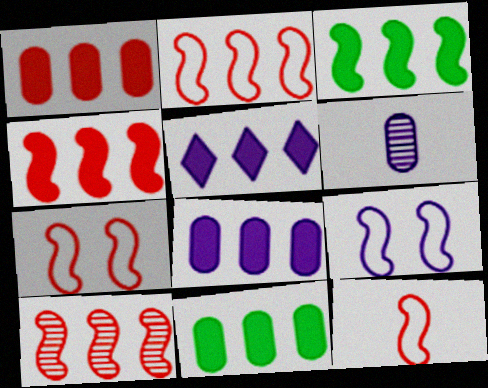[[1, 3, 5], 
[1, 8, 11], 
[2, 4, 10], 
[2, 7, 12], 
[4, 5, 11], 
[5, 6, 9]]